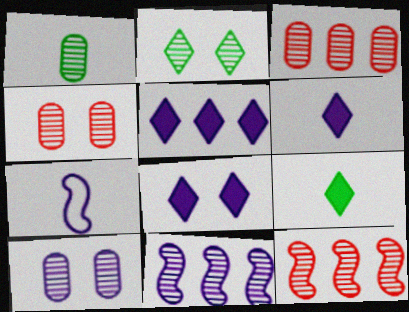[[1, 3, 10], 
[5, 6, 8], 
[5, 7, 10]]